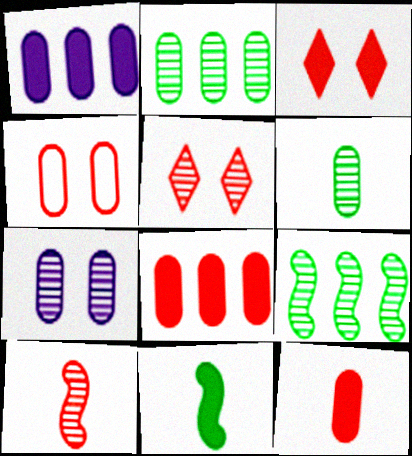[[1, 3, 11], 
[1, 4, 6]]